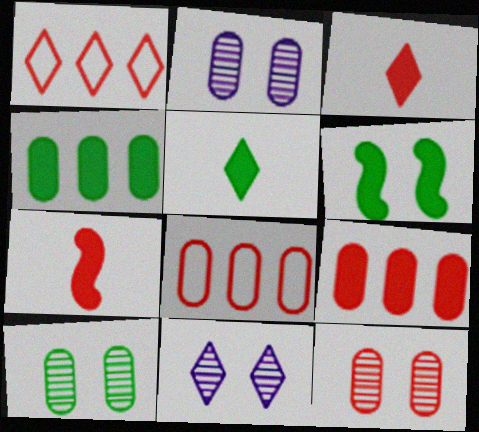[[1, 5, 11], 
[1, 7, 12], 
[2, 10, 12], 
[4, 5, 6]]